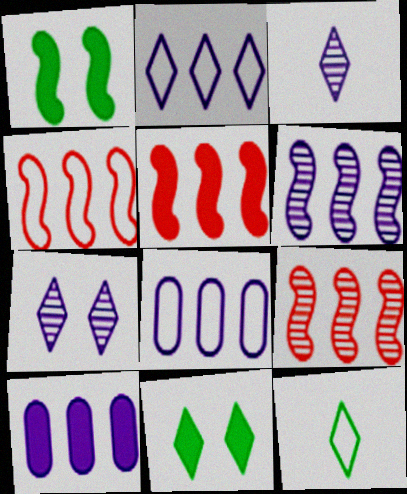[[2, 6, 10], 
[4, 5, 9]]